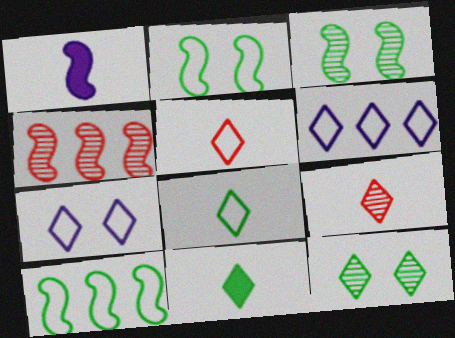[[1, 2, 4]]